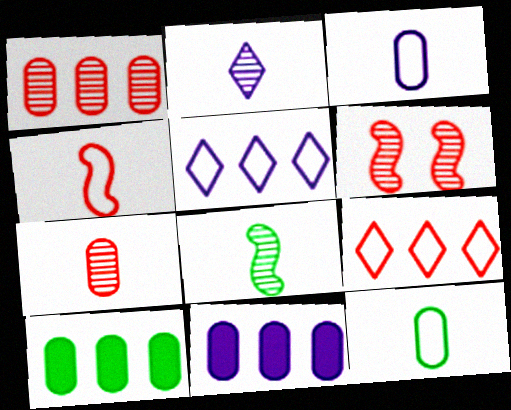[[2, 7, 8]]